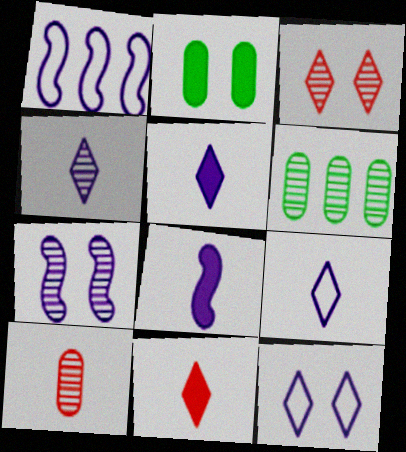[[1, 7, 8], 
[4, 5, 9]]